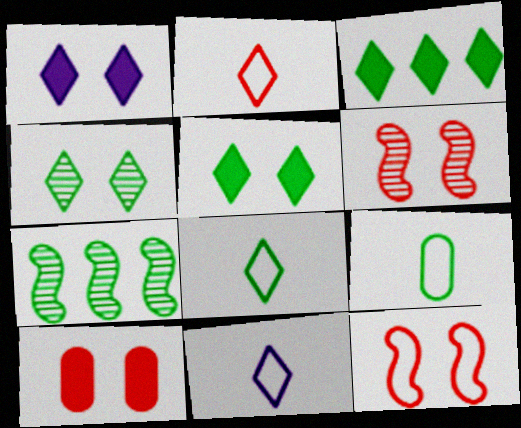[[2, 8, 11], 
[3, 4, 8], 
[5, 7, 9], 
[7, 10, 11]]